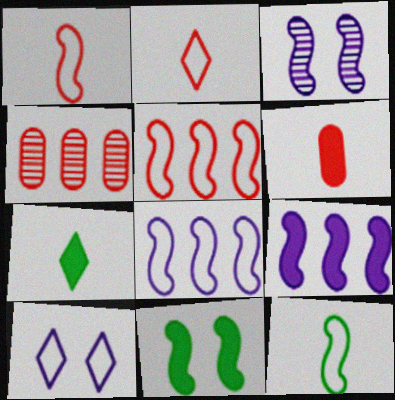[]